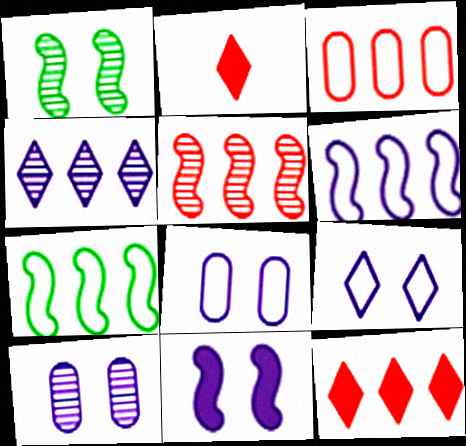[[2, 7, 10], 
[3, 5, 12], 
[9, 10, 11]]